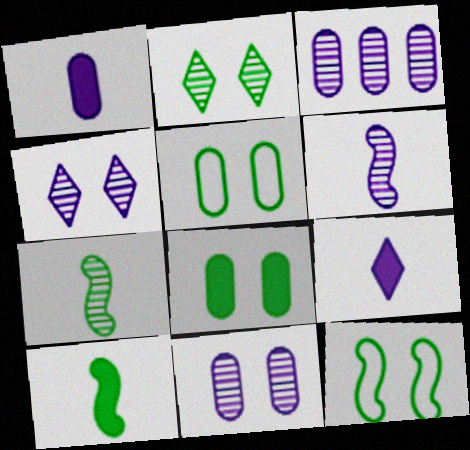[[2, 8, 12], 
[3, 4, 6]]